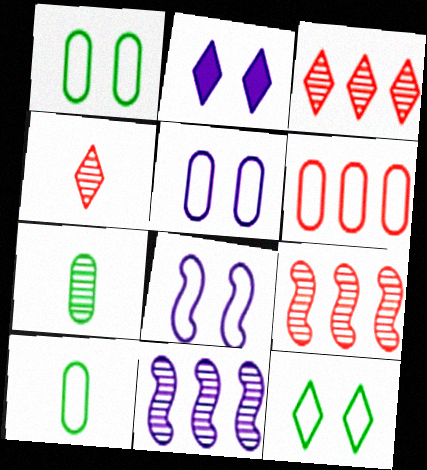[[2, 9, 10], 
[5, 6, 10]]